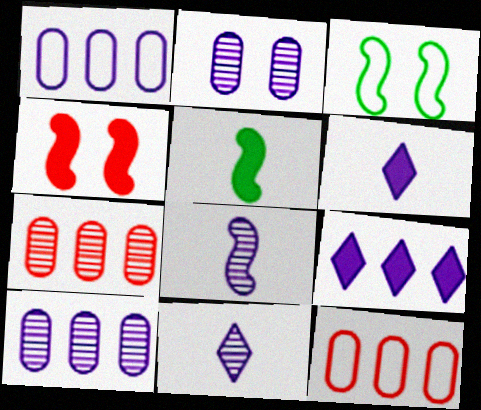[[3, 6, 7]]